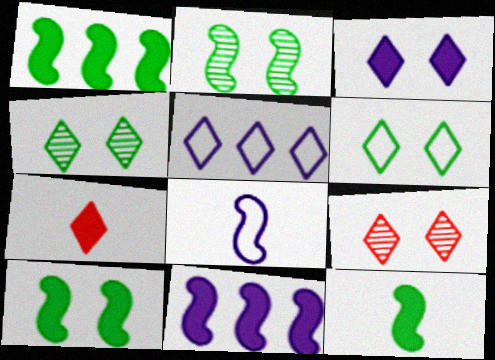[[1, 10, 12], 
[3, 6, 9], 
[4, 5, 7]]